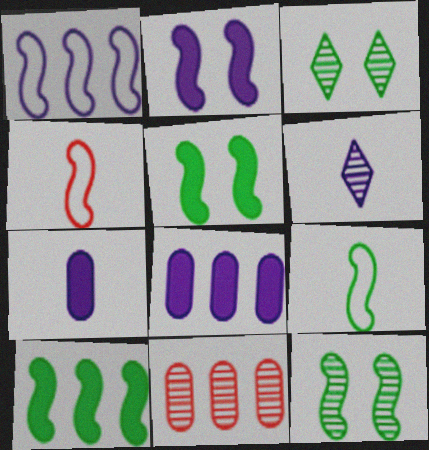[[3, 4, 8], 
[6, 11, 12], 
[9, 10, 12]]